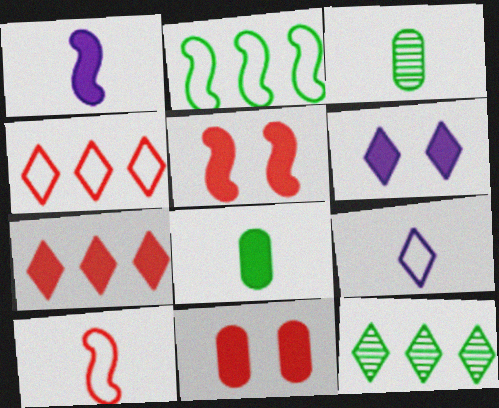[]